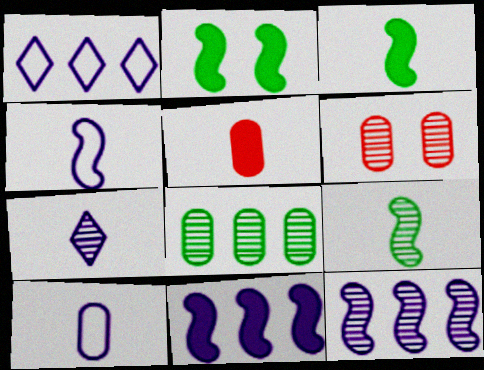[[1, 3, 6]]